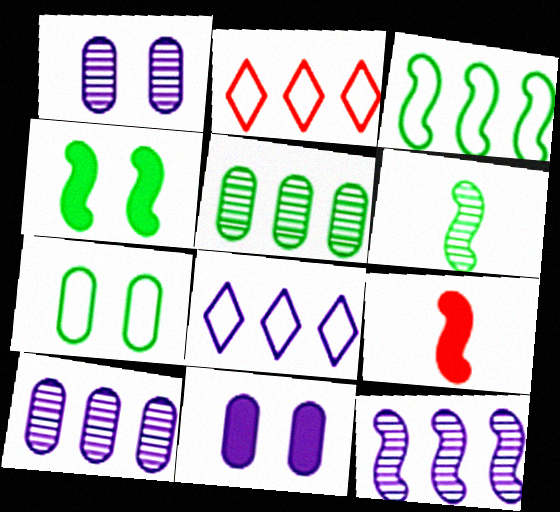[[2, 6, 11], 
[3, 4, 6]]